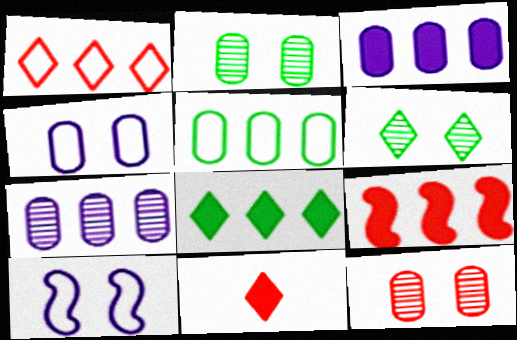[[3, 8, 9]]